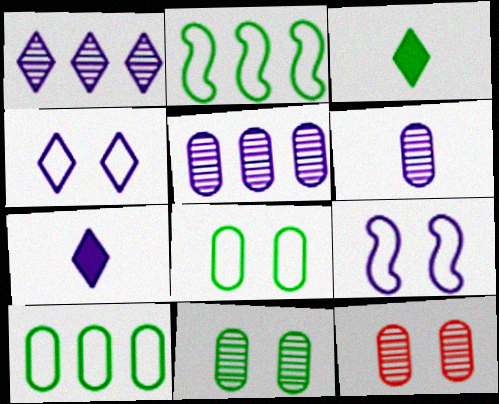[[1, 4, 7], 
[2, 3, 11], 
[2, 7, 12], 
[5, 7, 9]]